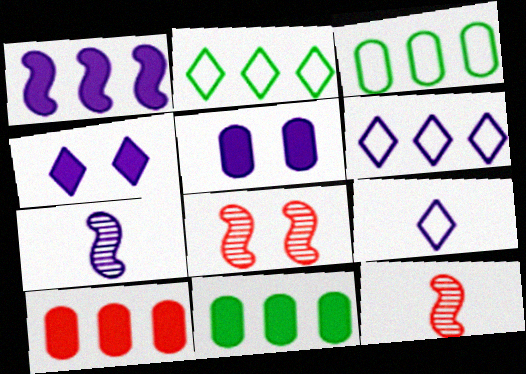[[2, 5, 12], 
[3, 4, 12], 
[5, 6, 7], 
[8, 9, 11]]